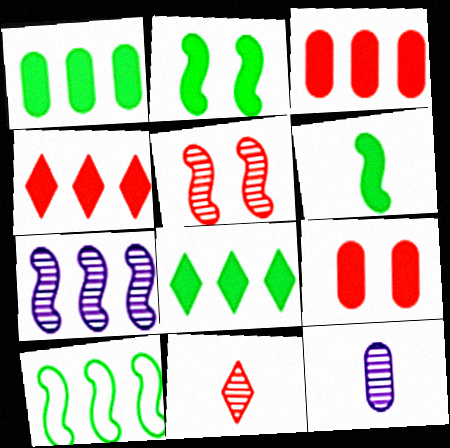[]